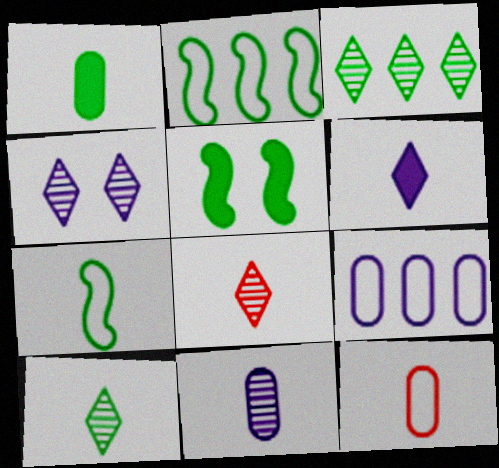[[1, 7, 10], 
[1, 11, 12], 
[3, 4, 8], 
[5, 8, 9]]